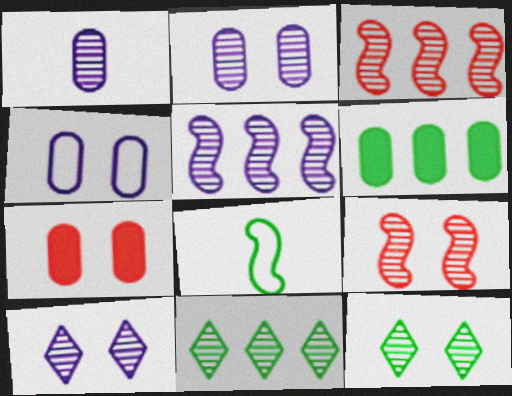[[1, 3, 12], 
[1, 5, 10], 
[1, 9, 11], 
[2, 9, 12], 
[6, 8, 12]]